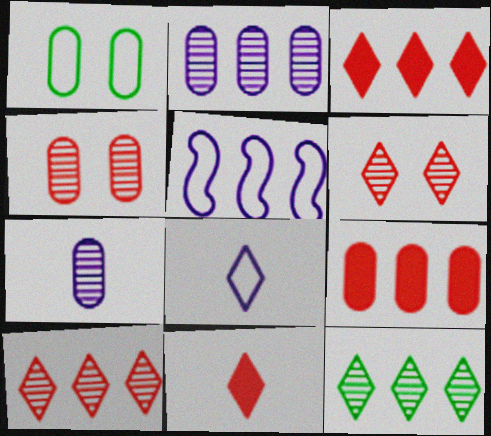[[1, 7, 9], 
[5, 9, 12]]